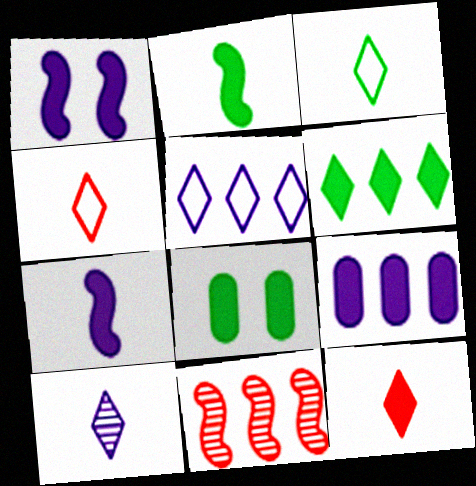[[2, 6, 8], 
[3, 10, 12]]